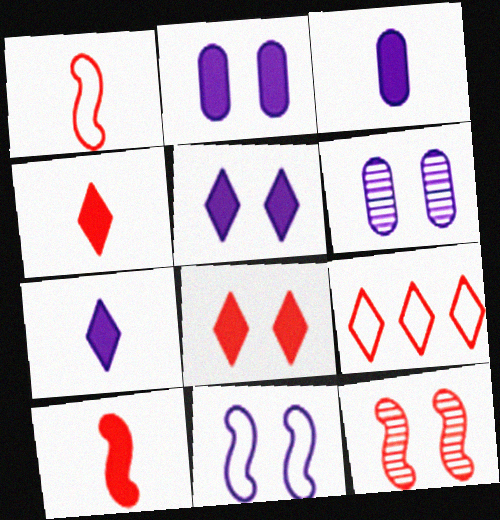[[5, 6, 11]]